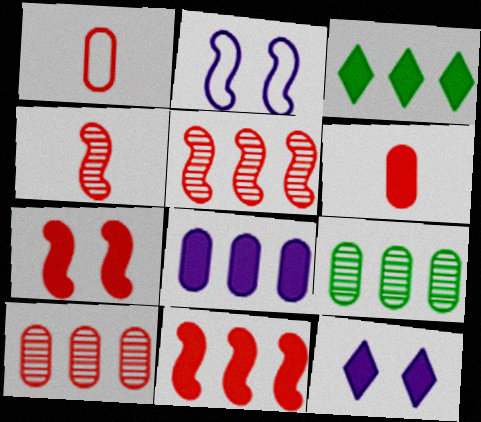[[3, 8, 11]]